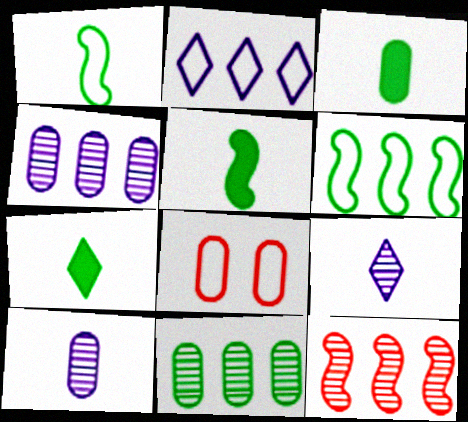[[1, 2, 8], 
[3, 4, 8], 
[3, 5, 7]]